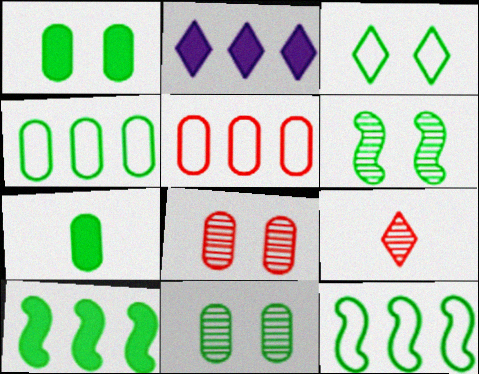[[1, 3, 6], 
[2, 3, 9], 
[4, 7, 11]]